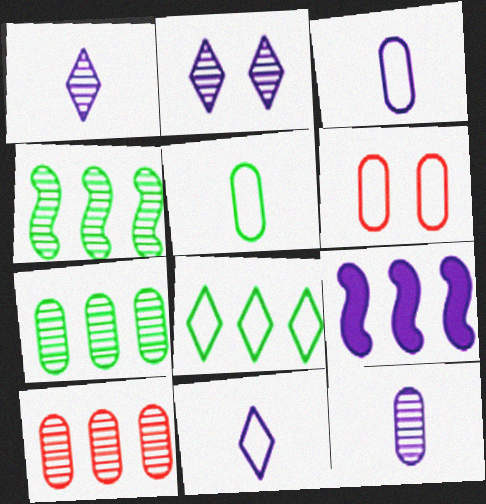[[2, 3, 9], 
[8, 9, 10]]